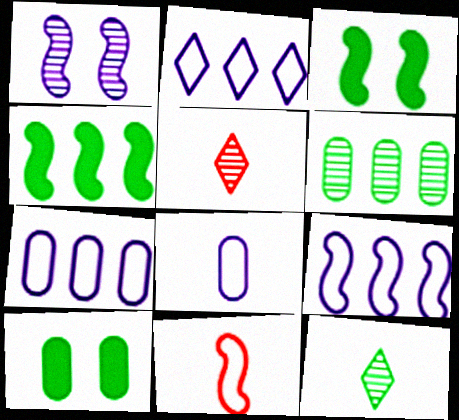[[1, 4, 11], 
[1, 5, 6], 
[2, 7, 9], 
[3, 5, 7], 
[5, 9, 10]]